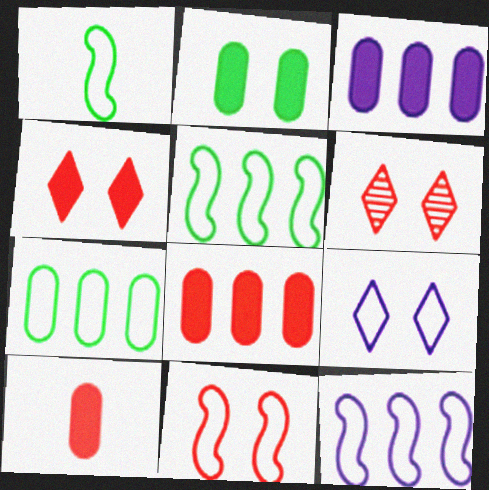[[1, 3, 6], 
[1, 11, 12], 
[2, 3, 10]]